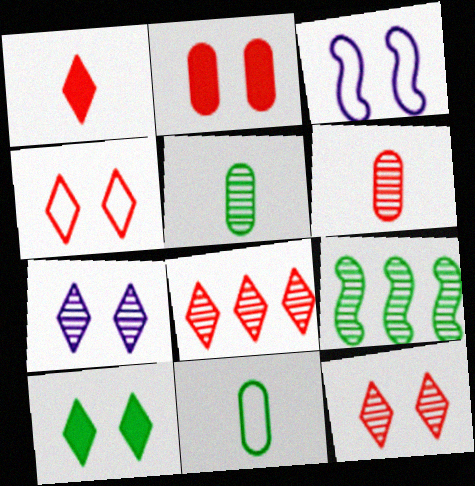[[1, 4, 8], 
[4, 7, 10], 
[6, 7, 9], 
[9, 10, 11]]